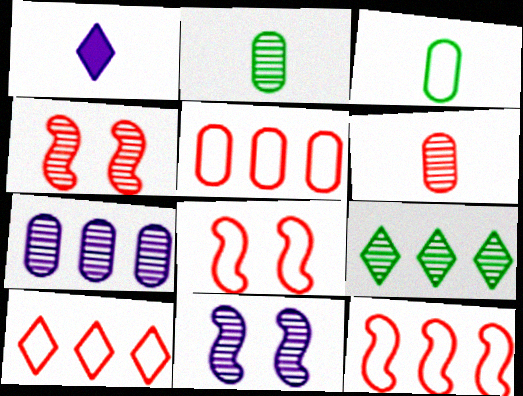[[5, 10, 12], 
[6, 9, 11]]